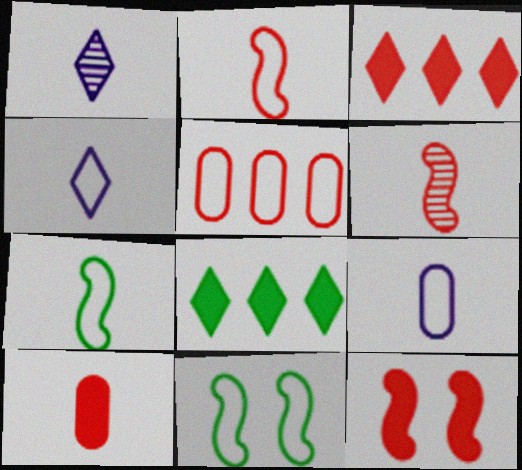[[1, 7, 10], 
[3, 10, 12], 
[4, 5, 11]]